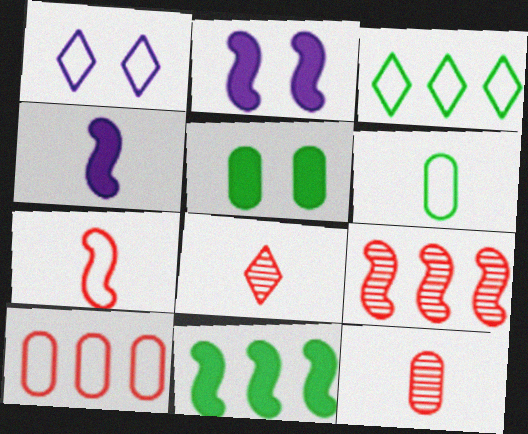[[1, 11, 12], 
[2, 3, 12], 
[4, 6, 8]]